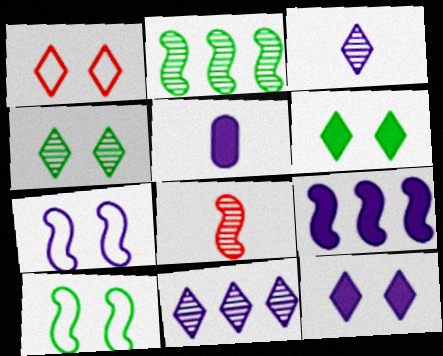[[1, 2, 5], 
[1, 4, 12], 
[5, 7, 11], 
[5, 9, 12], 
[8, 9, 10]]